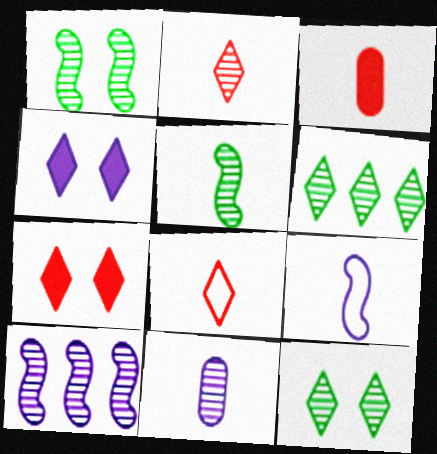[[2, 5, 11], 
[4, 6, 8]]